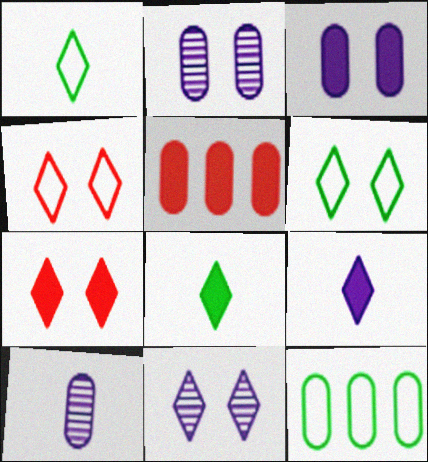[[6, 7, 11]]